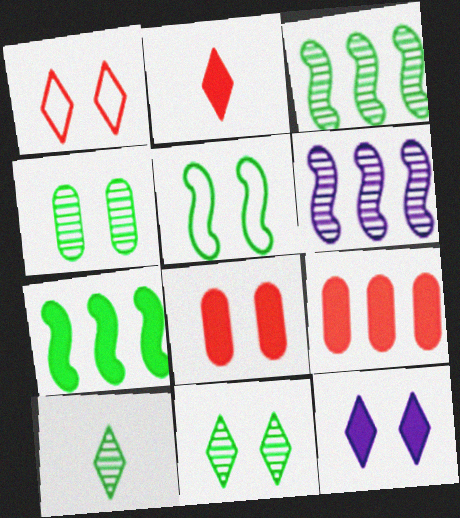[[1, 11, 12], 
[3, 4, 10]]